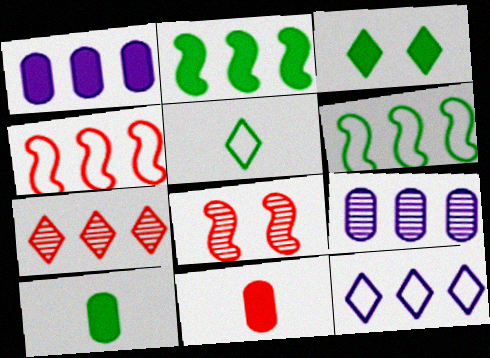[[1, 5, 8], 
[1, 6, 7], 
[2, 3, 10], 
[8, 10, 12]]